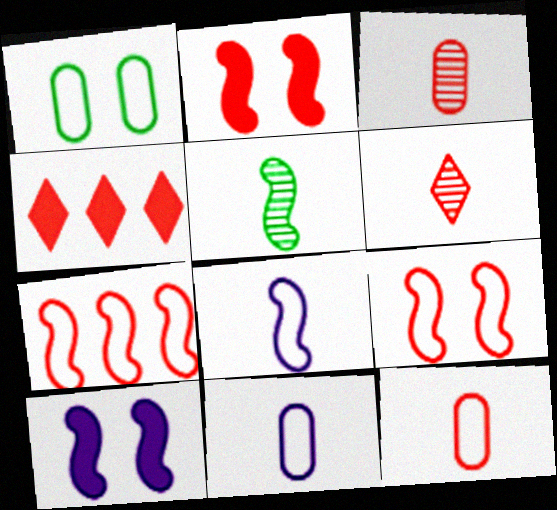[[3, 4, 9], 
[5, 7, 10]]